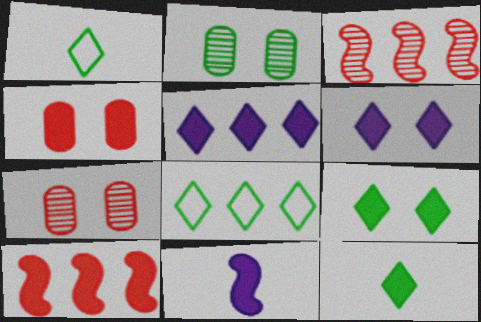[[7, 8, 11]]